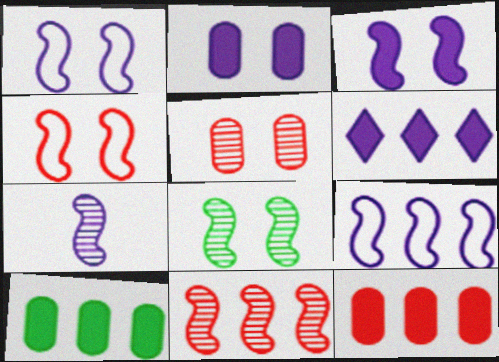[[3, 4, 8], 
[3, 7, 9], 
[7, 8, 11]]